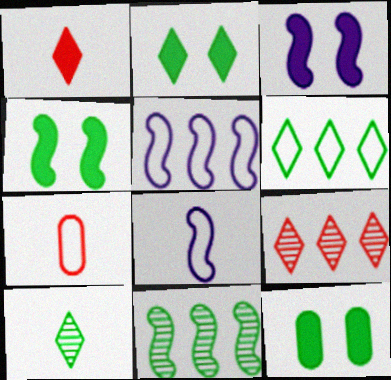[[2, 4, 12], 
[2, 6, 10], 
[8, 9, 12]]